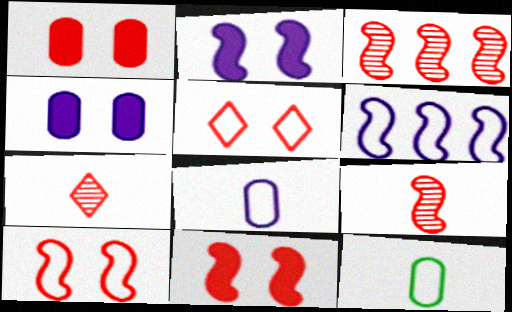[[5, 6, 12]]